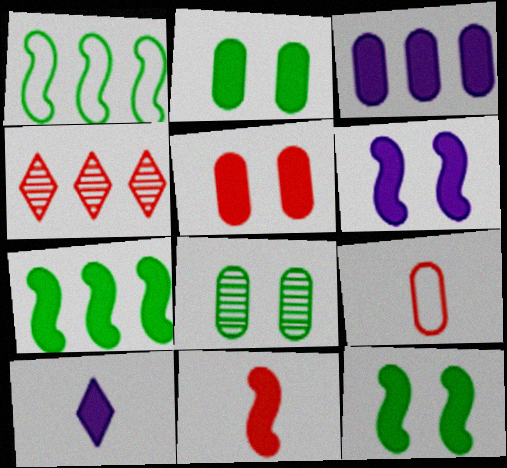[[1, 3, 4], 
[3, 6, 10], 
[3, 8, 9], 
[5, 7, 10], 
[6, 7, 11]]